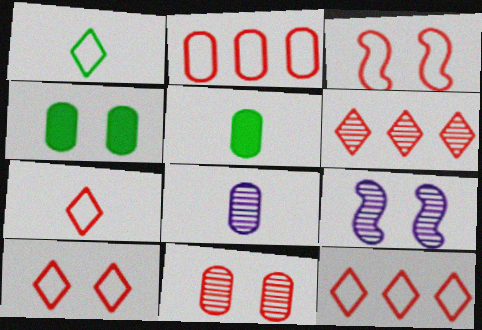[[2, 3, 7], 
[2, 4, 8], 
[4, 9, 10], 
[5, 9, 12], 
[7, 10, 12]]